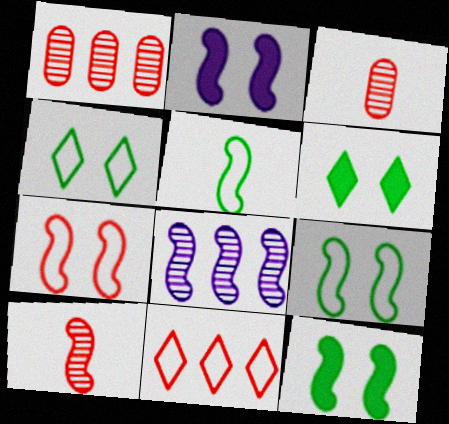[]